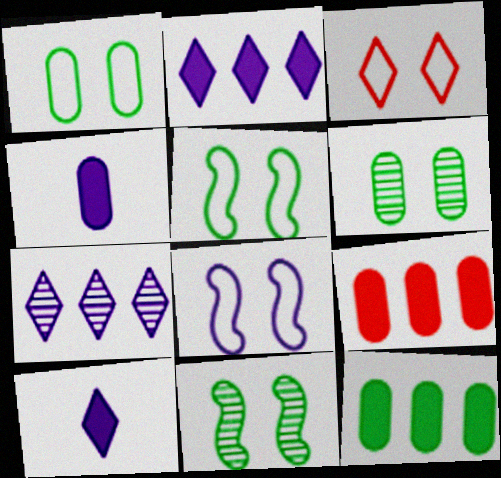[[1, 3, 8], 
[4, 7, 8]]